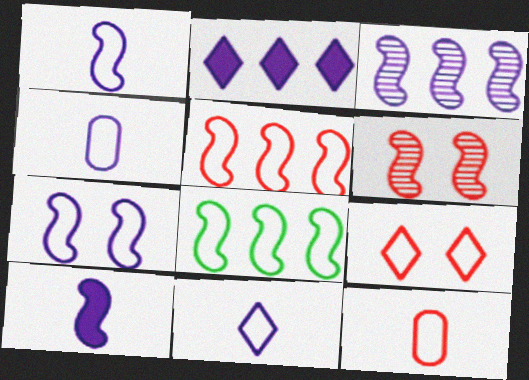[[1, 4, 11], 
[3, 7, 10], 
[4, 8, 9], 
[5, 9, 12], 
[6, 8, 10]]